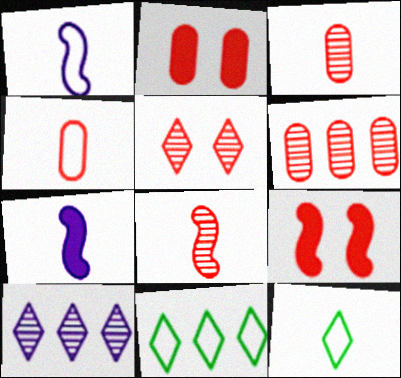[[1, 4, 12], 
[2, 4, 6], 
[3, 7, 12], 
[5, 6, 8]]